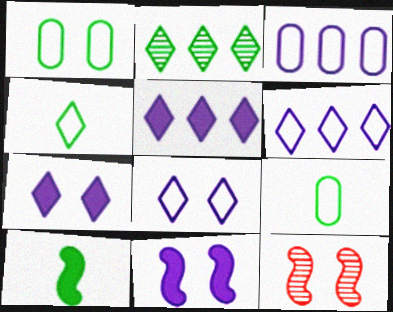[[1, 2, 10], 
[1, 7, 12], 
[5, 9, 12]]